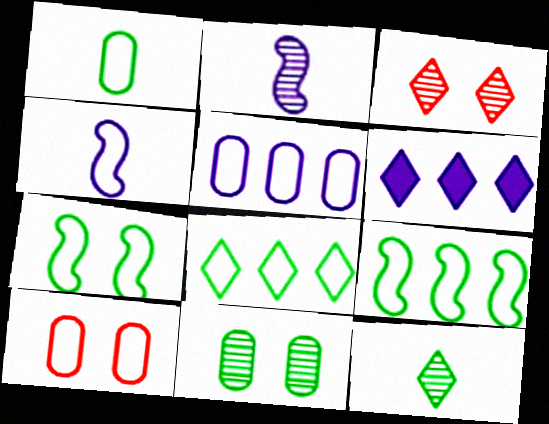[[1, 5, 10], 
[1, 7, 8], 
[4, 8, 10]]